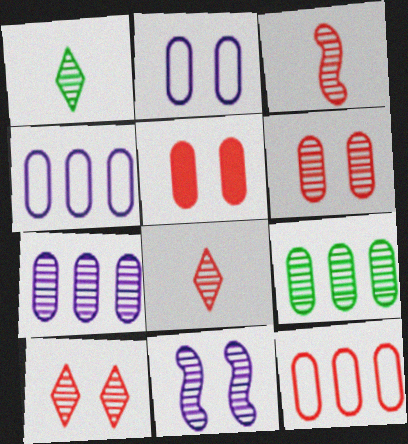[[8, 9, 11]]